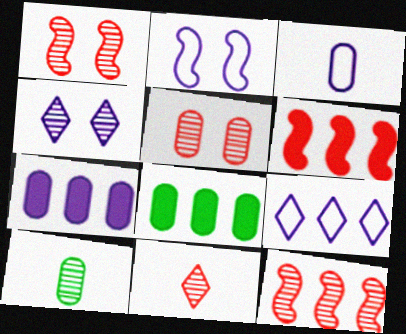[[2, 3, 9], 
[2, 8, 11], 
[3, 5, 8], 
[4, 10, 12], 
[5, 11, 12], 
[8, 9, 12]]